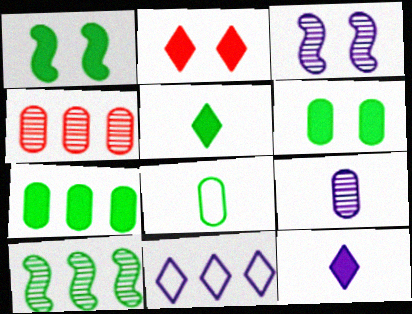[[1, 5, 7]]